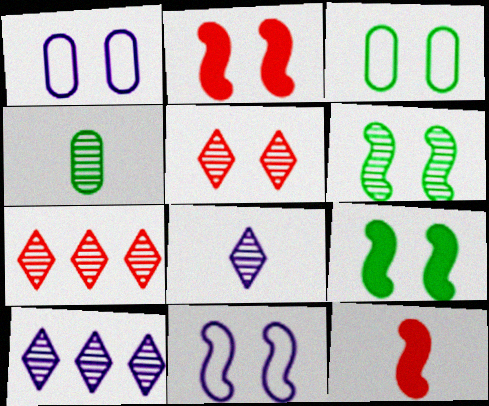[[1, 5, 9], 
[2, 6, 11], 
[3, 10, 12]]